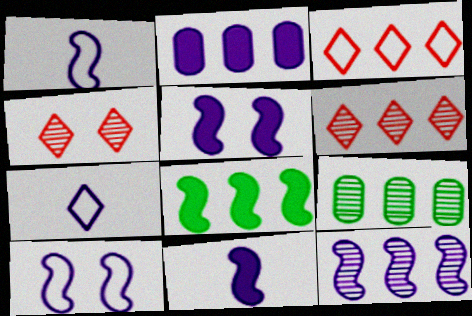[[1, 5, 12], 
[6, 9, 12], 
[10, 11, 12]]